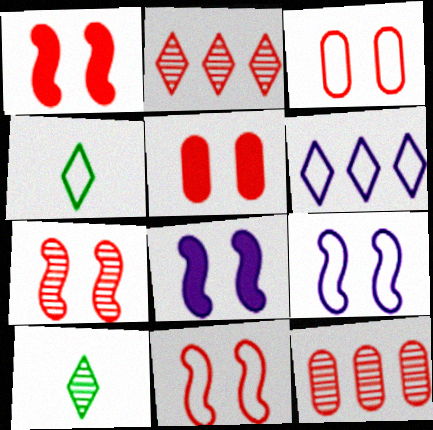[[1, 7, 11], 
[4, 8, 12]]